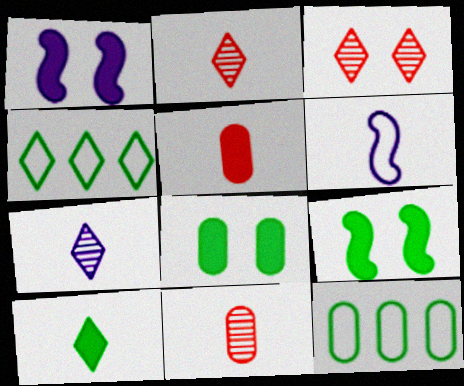[[1, 2, 12], 
[1, 4, 11], 
[6, 10, 11]]